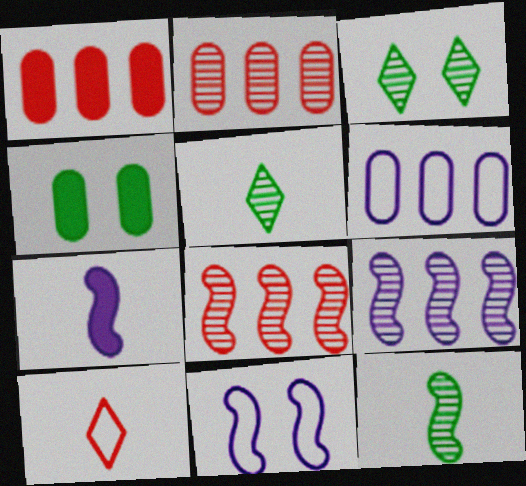[[1, 5, 11], 
[4, 9, 10], 
[7, 9, 11]]